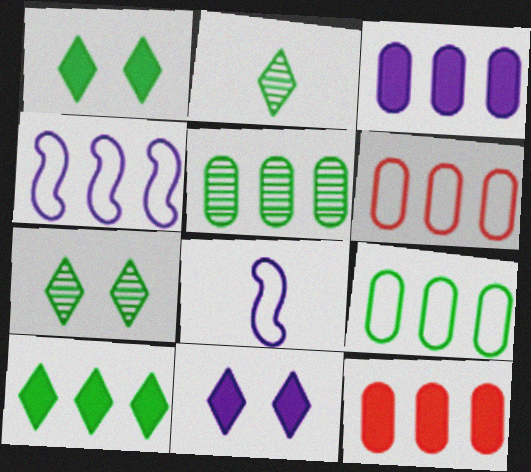[[3, 5, 6], 
[7, 8, 12]]